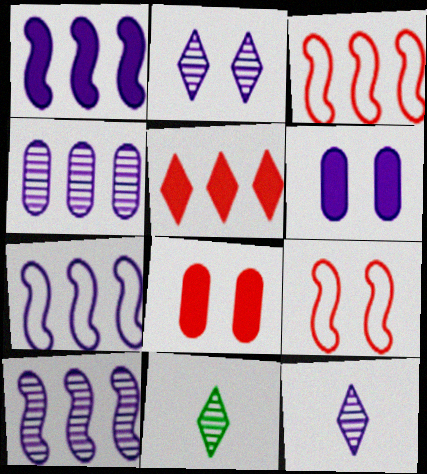[[1, 7, 10], 
[3, 6, 11], 
[6, 7, 12], 
[7, 8, 11]]